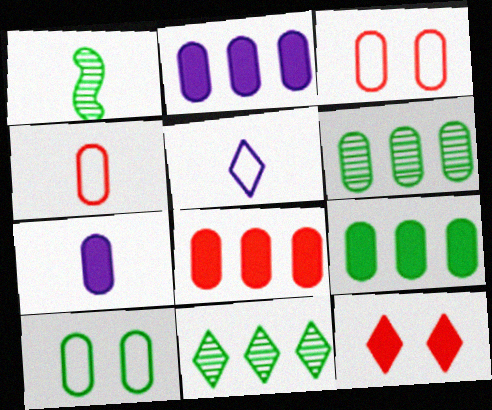[[2, 8, 9], 
[3, 6, 7], 
[5, 11, 12]]